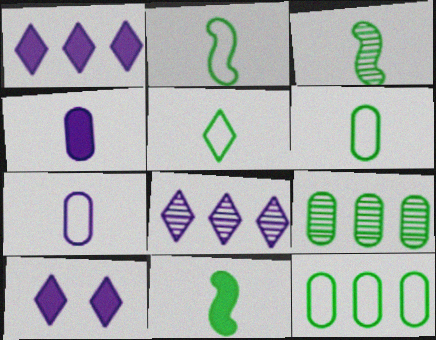[[2, 3, 11], 
[2, 5, 6]]